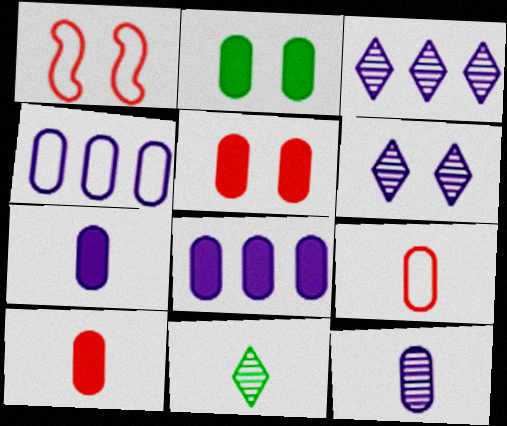[[1, 2, 6], 
[1, 8, 11], 
[2, 8, 10]]